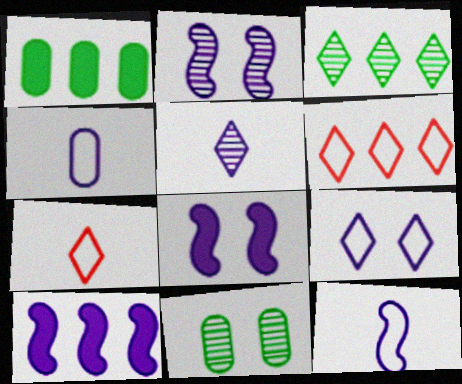[[1, 2, 7], 
[2, 10, 12], 
[7, 10, 11]]